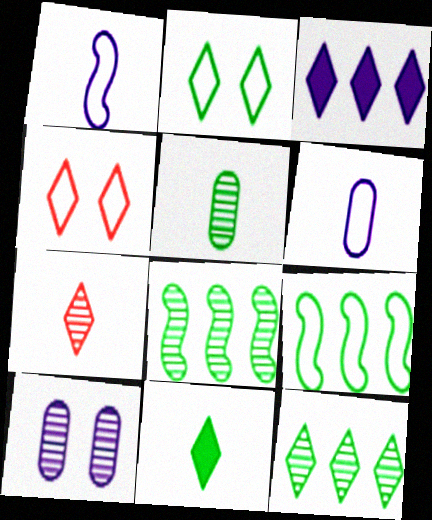[[1, 3, 10], 
[2, 3, 7], 
[2, 11, 12], 
[4, 6, 9], 
[7, 8, 10]]